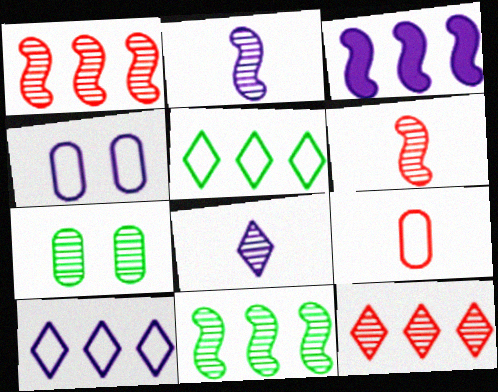[[1, 7, 8], 
[2, 7, 12], 
[3, 4, 8]]